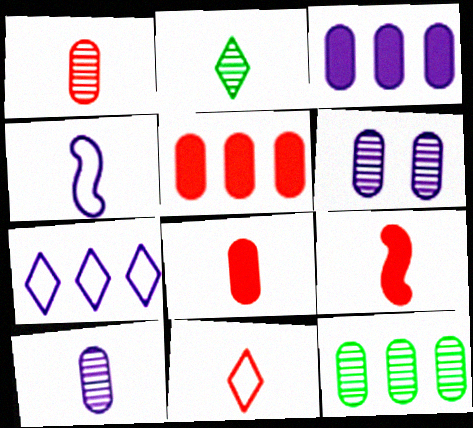[[1, 6, 12], 
[1, 9, 11], 
[2, 4, 8]]